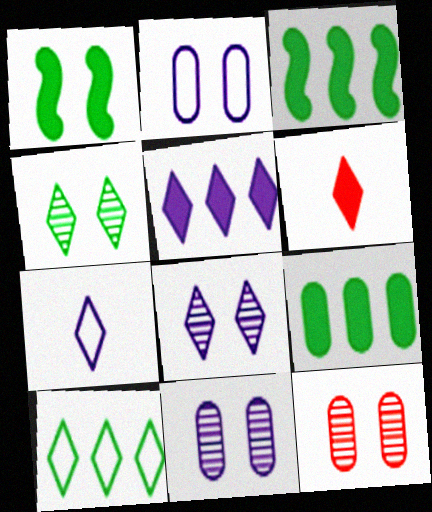[[3, 7, 12], 
[5, 7, 8], 
[6, 8, 10]]